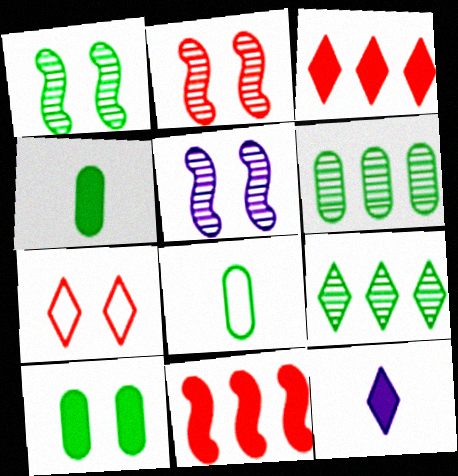[[1, 2, 5], 
[3, 5, 8], 
[5, 7, 10], 
[6, 8, 10], 
[7, 9, 12], 
[10, 11, 12]]